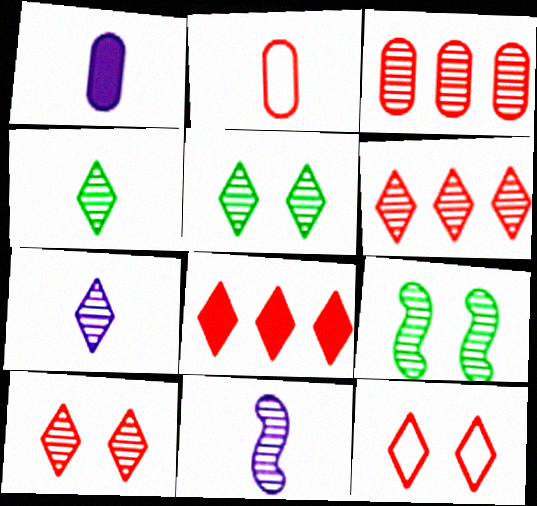[[3, 5, 11], 
[3, 7, 9], 
[5, 6, 7]]